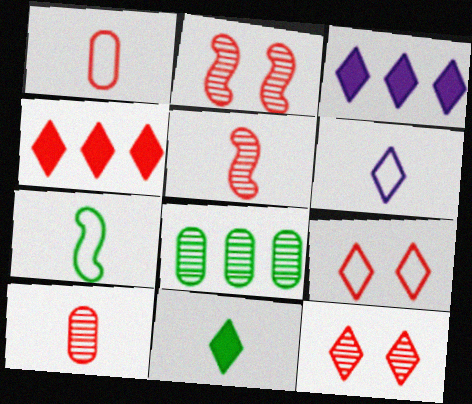[[1, 2, 4], 
[1, 6, 7]]